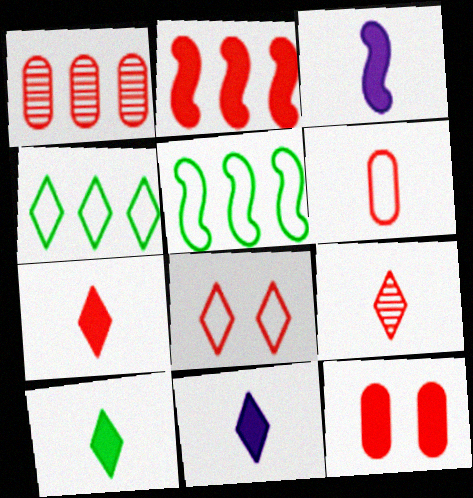[[1, 6, 12], 
[2, 7, 12], 
[7, 10, 11]]